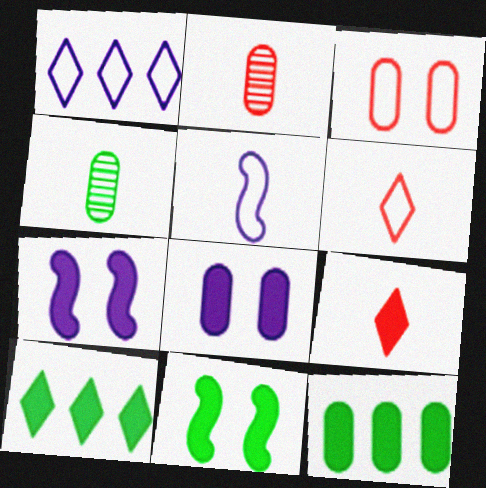[[1, 2, 11], 
[4, 5, 9], 
[7, 9, 12]]